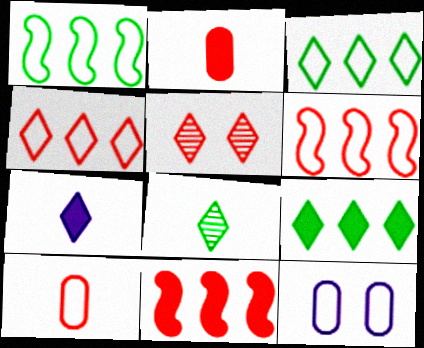[[2, 5, 6], 
[3, 5, 7], 
[5, 10, 11], 
[8, 11, 12]]